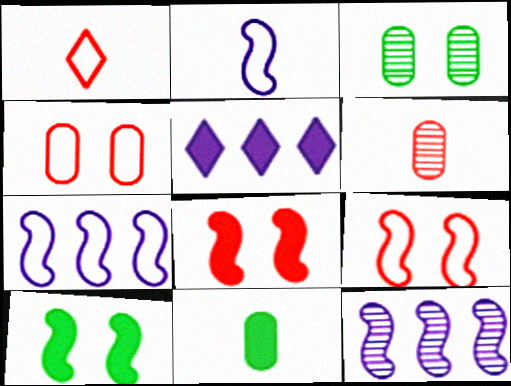[[5, 8, 11]]